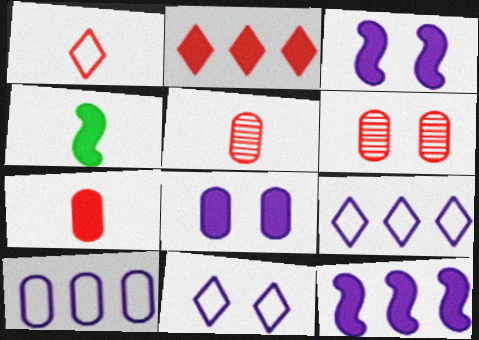[[2, 4, 8], 
[4, 6, 9]]